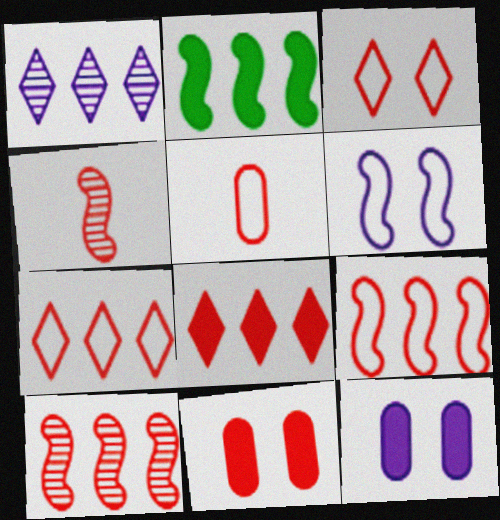[[2, 4, 6], 
[3, 5, 9], 
[4, 7, 11]]